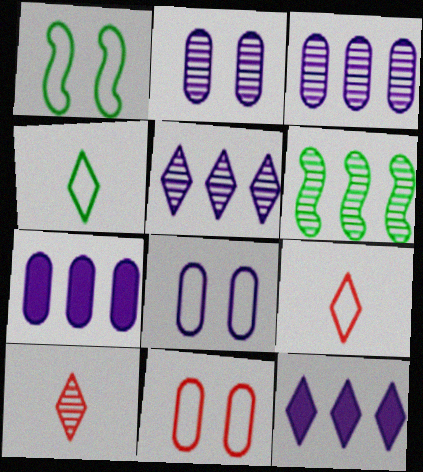[[1, 7, 10], 
[2, 6, 10]]